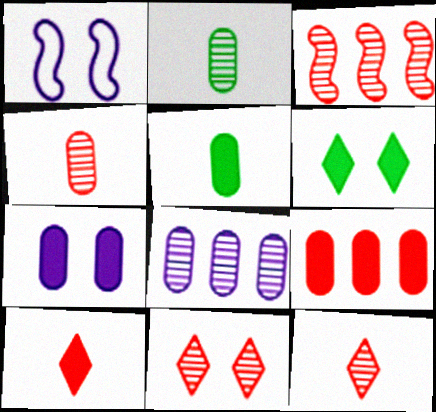[[3, 4, 11], 
[5, 7, 9]]